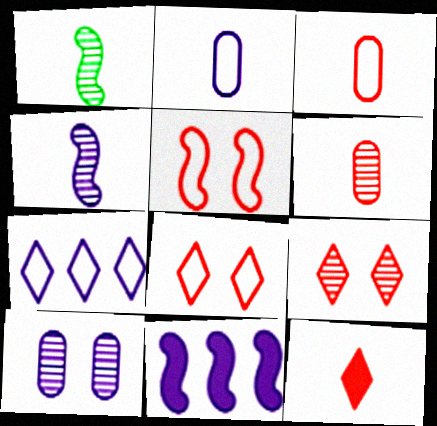[[1, 2, 12], 
[1, 5, 11]]